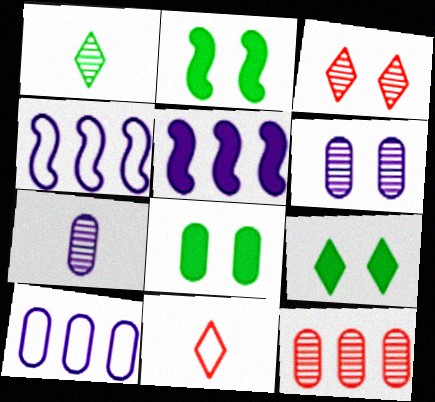[[2, 8, 9]]